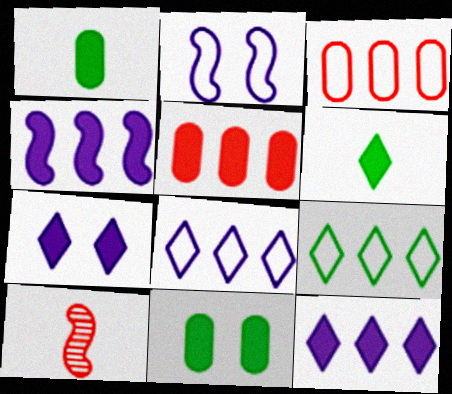[[8, 10, 11]]